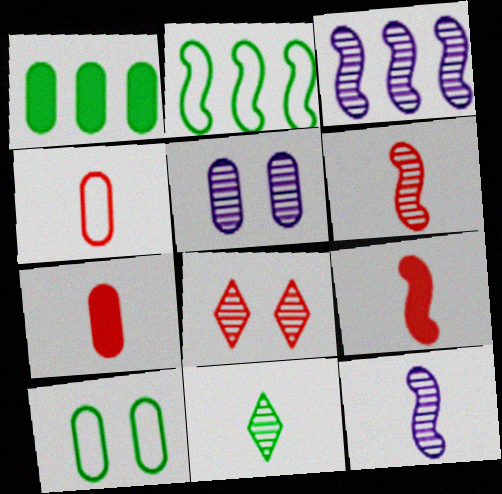[[1, 4, 5]]